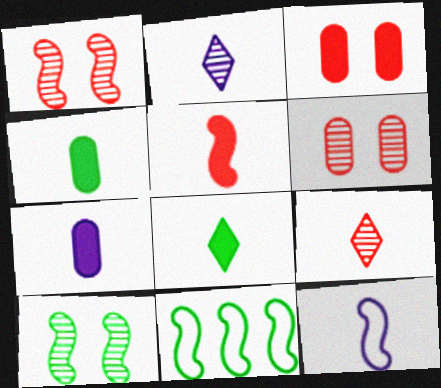[[2, 3, 11], 
[2, 7, 12], 
[4, 9, 12], 
[5, 7, 8]]